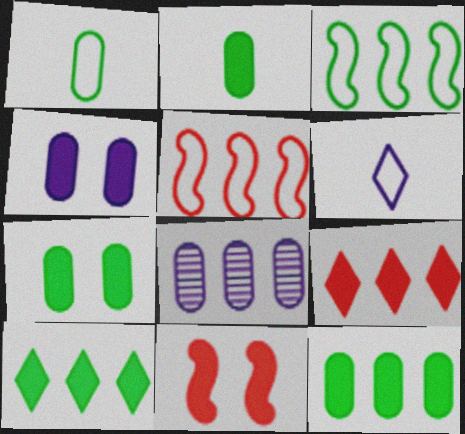[[2, 7, 12], 
[3, 8, 9], 
[5, 8, 10]]